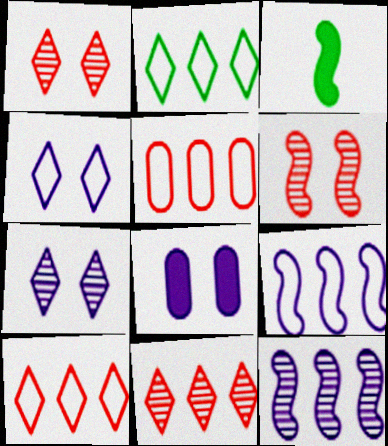[[2, 5, 9], 
[3, 5, 7], 
[3, 6, 9]]